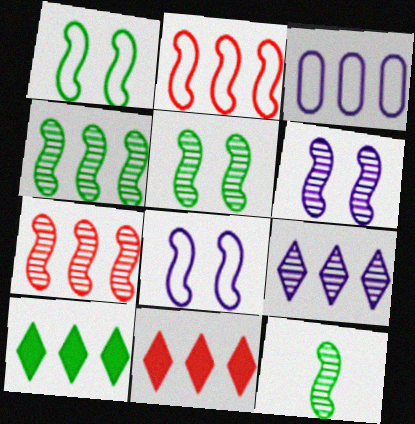[[3, 4, 11], 
[3, 7, 10], 
[4, 5, 12], 
[6, 7, 12]]